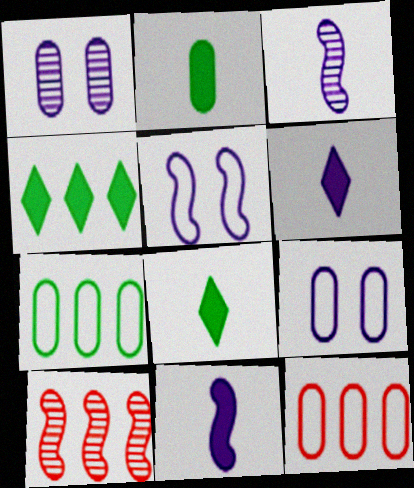[[1, 2, 12], 
[8, 9, 10]]